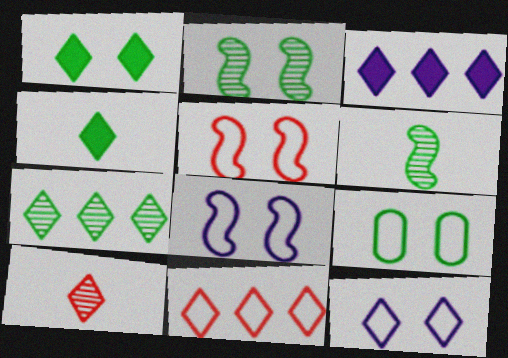[[1, 2, 9], 
[3, 7, 11], 
[5, 9, 12]]